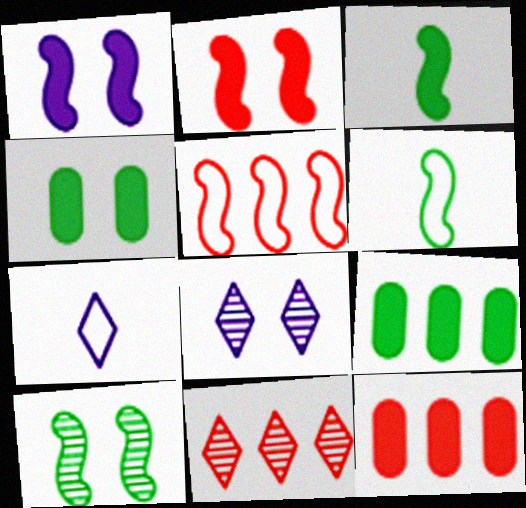[[5, 11, 12], 
[6, 8, 12], 
[7, 10, 12]]